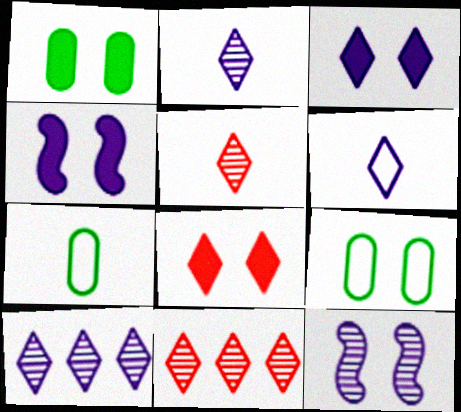[[1, 4, 8], 
[3, 6, 10], 
[4, 7, 11], 
[8, 9, 12]]